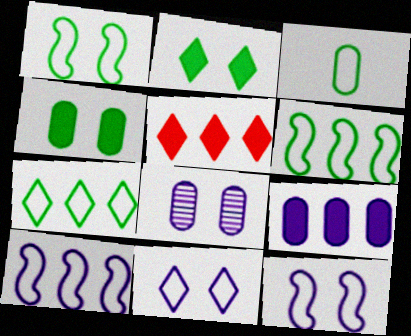[[1, 3, 7]]